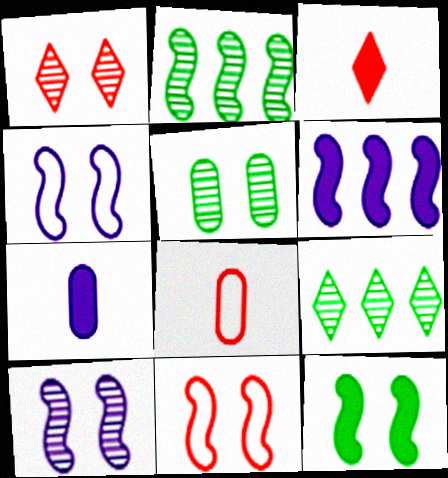[[1, 5, 10], 
[7, 9, 11], 
[10, 11, 12]]